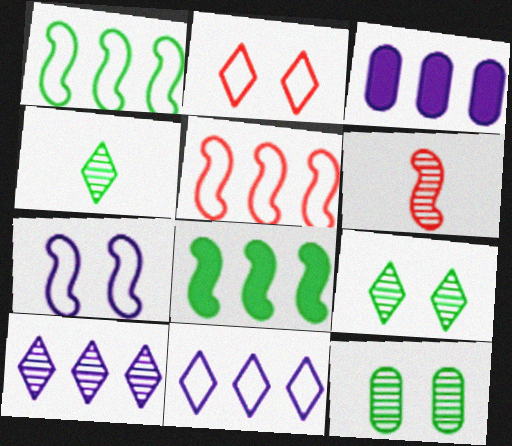[[6, 7, 8], 
[6, 10, 12]]